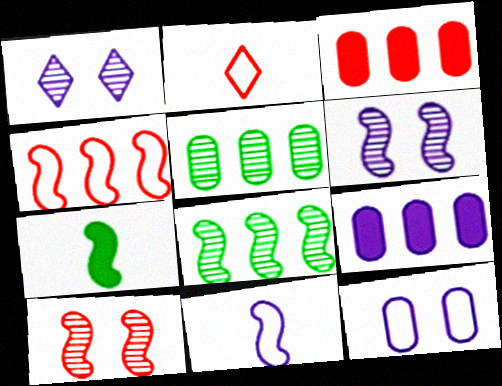[[1, 9, 11], 
[2, 3, 10], 
[4, 6, 7]]